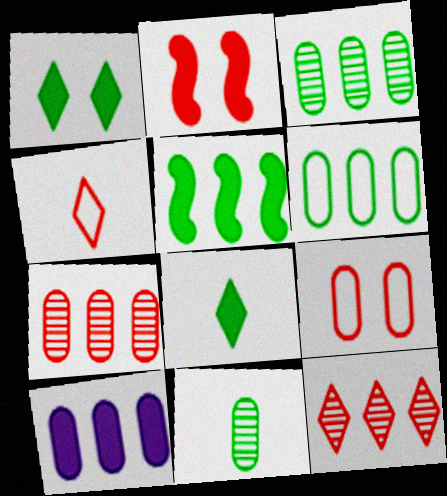[[2, 4, 7], 
[2, 8, 10], 
[6, 7, 10], 
[9, 10, 11]]